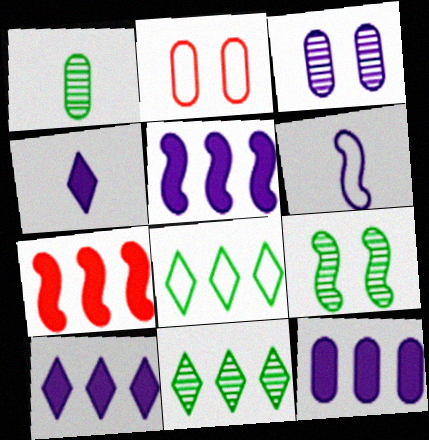[[1, 2, 12], 
[1, 9, 11], 
[2, 6, 8], 
[3, 6, 10], 
[5, 10, 12], 
[6, 7, 9]]